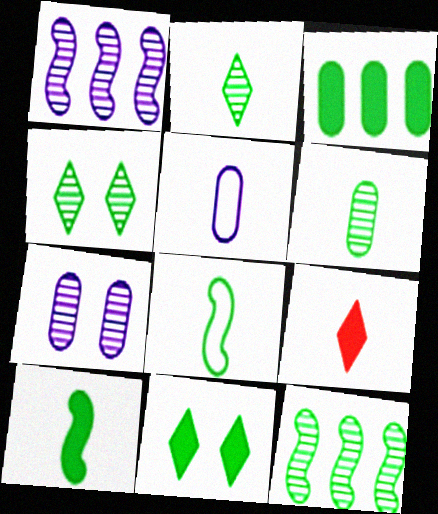[[3, 4, 8], 
[3, 10, 11], 
[4, 6, 12]]